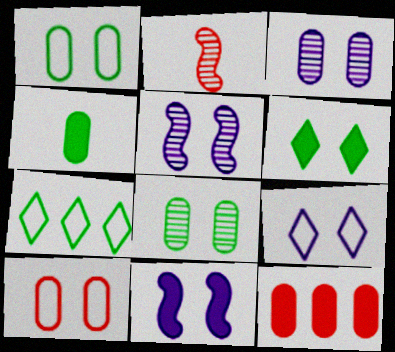[[3, 9, 11], 
[5, 6, 10]]